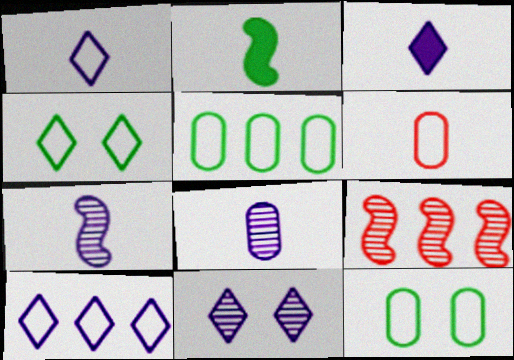[[3, 9, 12], 
[3, 10, 11]]